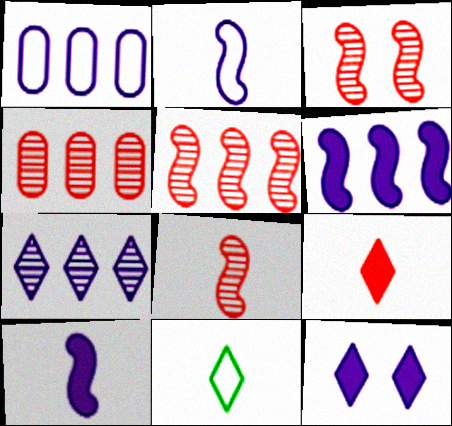[[1, 6, 7], 
[3, 5, 8]]